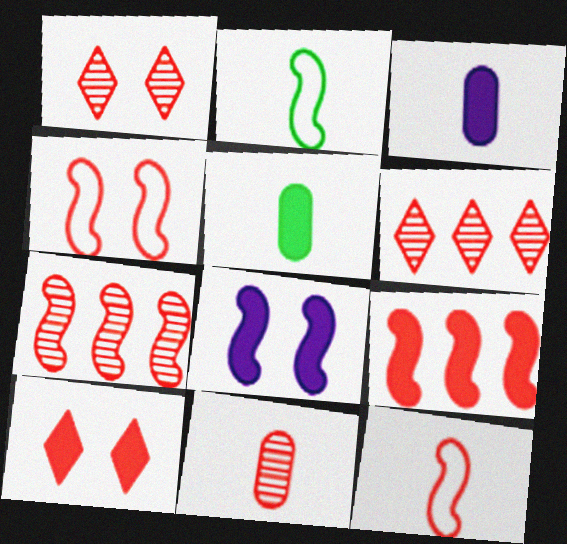[[1, 7, 11], 
[2, 7, 8]]